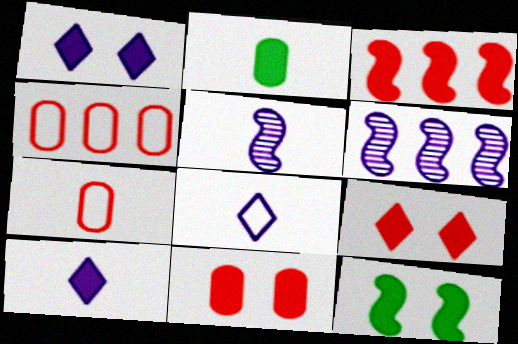[[1, 2, 3], 
[1, 11, 12]]